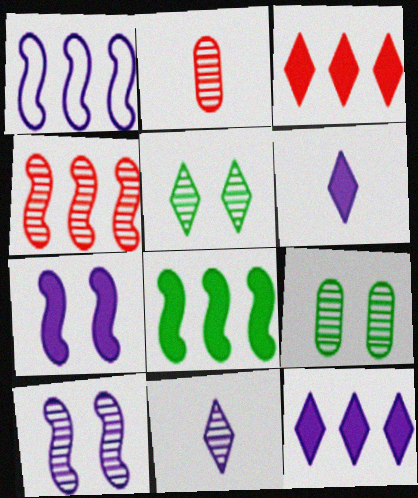[[1, 4, 8], 
[4, 9, 11]]